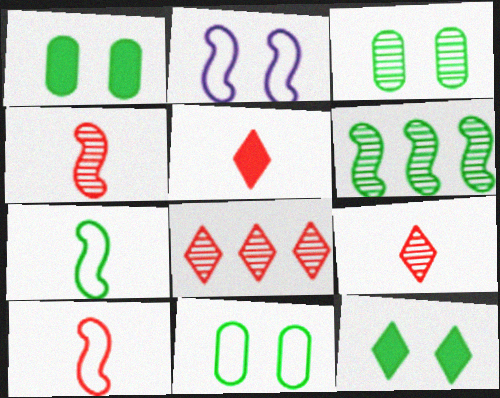[[1, 3, 11]]